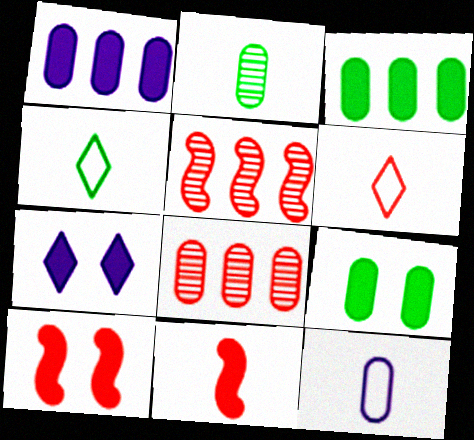[[3, 7, 11], 
[6, 8, 10], 
[7, 9, 10], 
[8, 9, 12]]